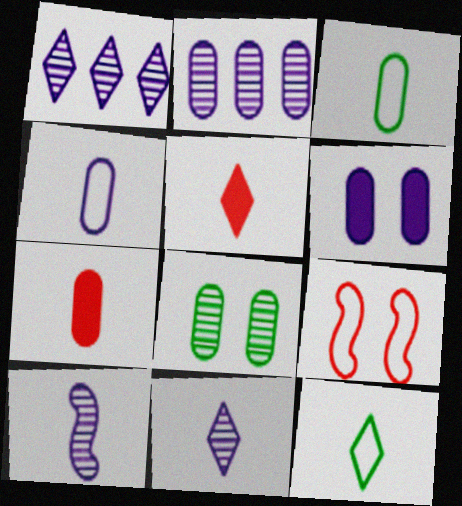[[2, 4, 6], 
[3, 5, 10], 
[5, 11, 12], 
[7, 10, 12]]